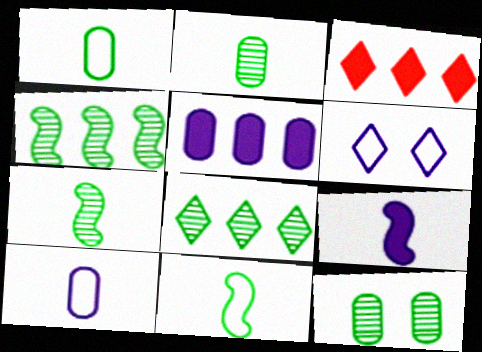[[7, 8, 12]]